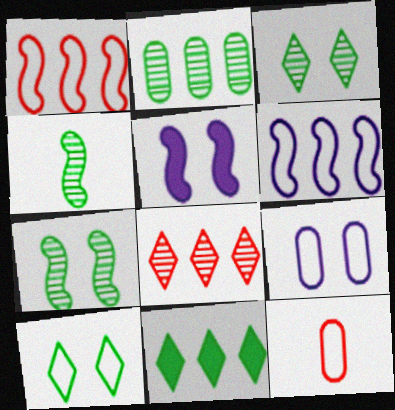[[1, 4, 5], 
[2, 3, 4], 
[6, 10, 12]]